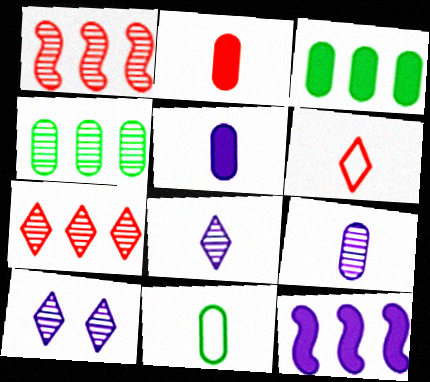[[2, 9, 11]]